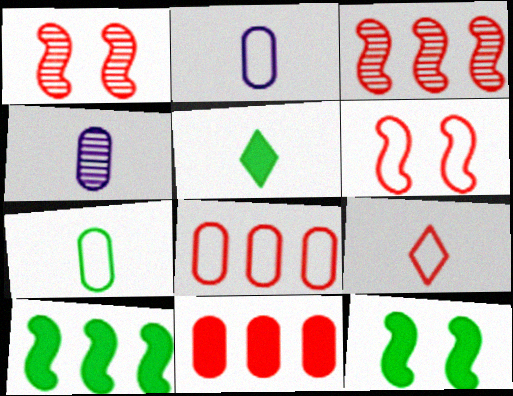[[1, 9, 11], 
[6, 8, 9]]